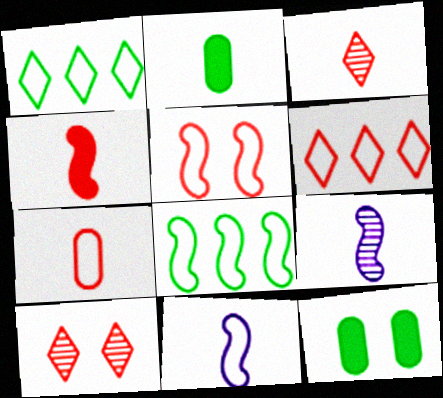[[2, 3, 11], 
[3, 4, 7], 
[5, 6, 7], 
[5, 8, 11], 
[6, 9, 12]]